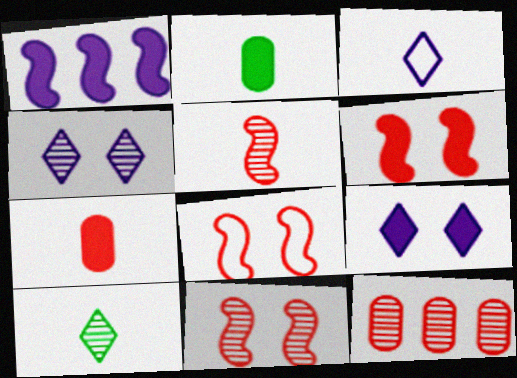[[2, 3, 5], 
[6, 8, 11]]